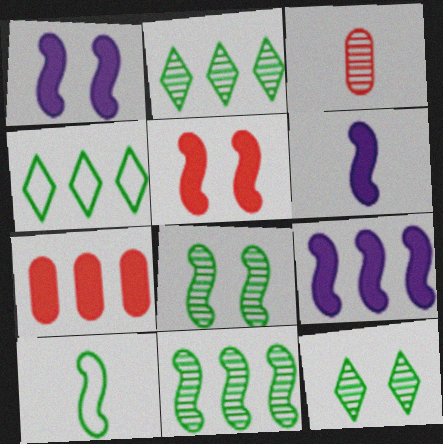[[1, 3, 4], 
[1, 6, 9]]